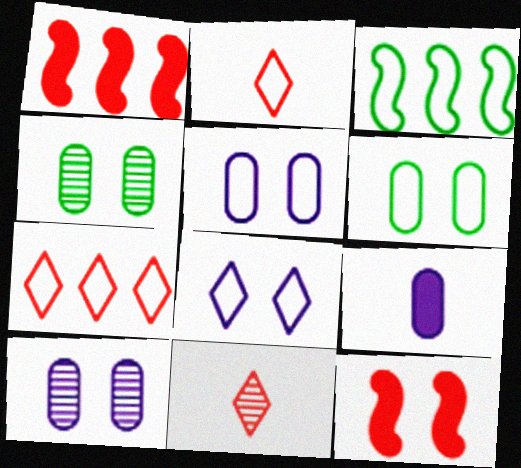[[2, 3, 5], 
[4, 8, 12]]